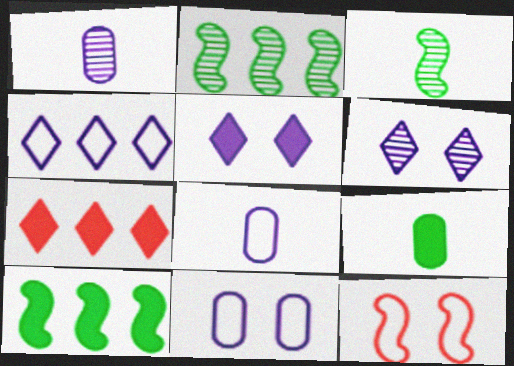[[3, 7, 11]]